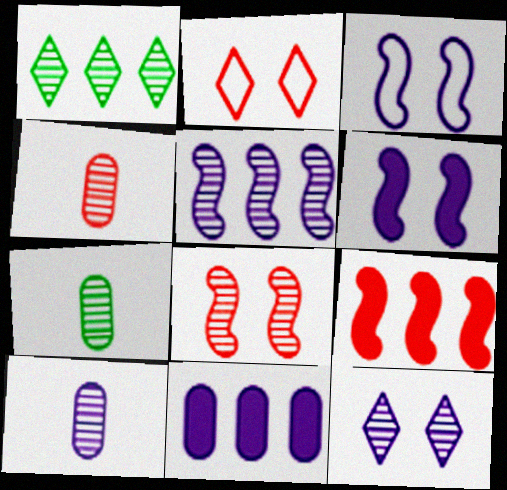[[1, 8, 10], 
[2, 4, 9], 
[4, 7, 10], 
[5, 10, 12]]